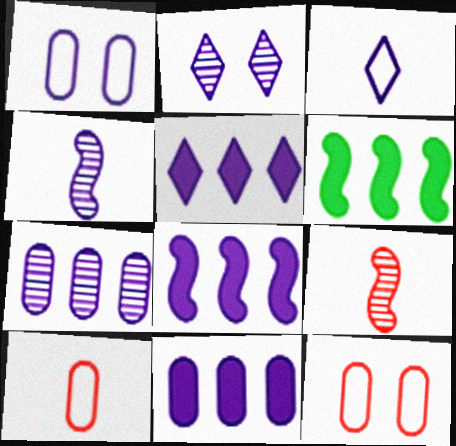[[1, 4, 5], 
[2, 3, 5], 
[2, 4, 7], 
[2, 6, 10], 
[5, 8, 11]]